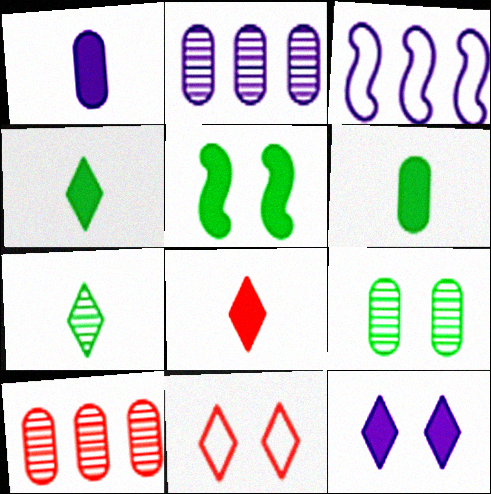[[3, 8, 9]]